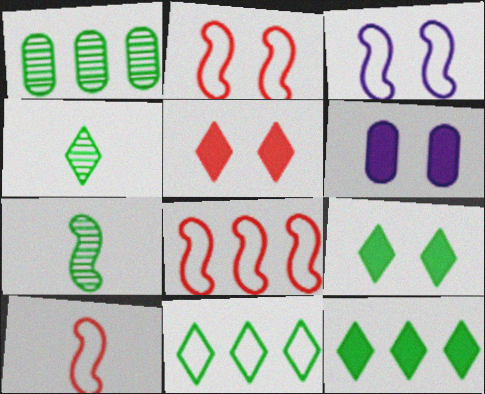[[2, 8, 10], 
[4, 6, 8], 
[4, 9, 11]]